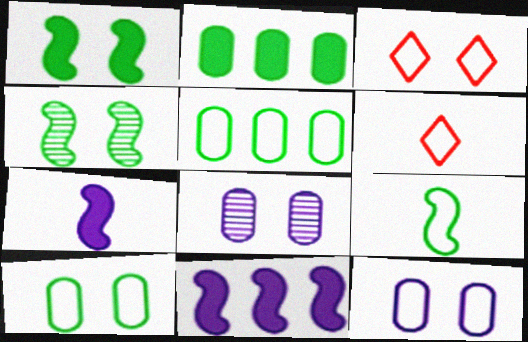[[1, 3, 8]]